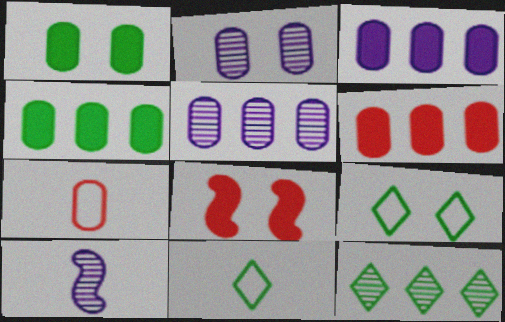[[1, 5, 7], 
[2, 4, 7], 
[2, 8, 9], 
[3, 4, 6], 
[5, 8, 11], 
[6, 9, 10]]